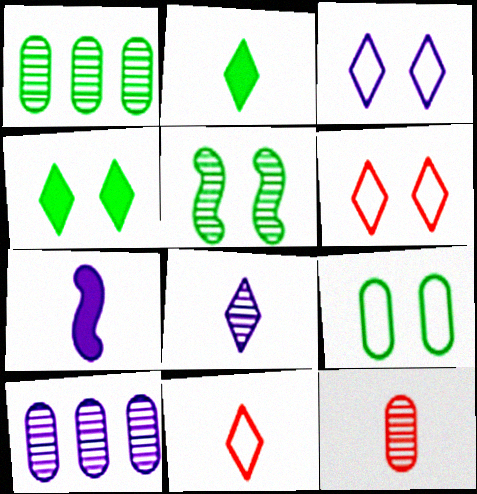[[1, 6, 7], 
[2, 8, 11], 
[3, 7, 10], 
[4, 5, 9]]